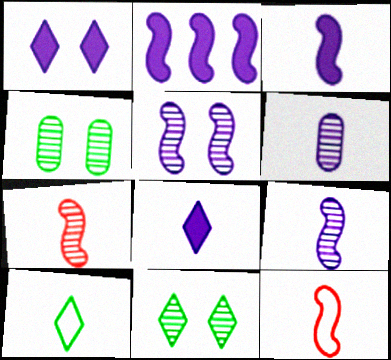[]